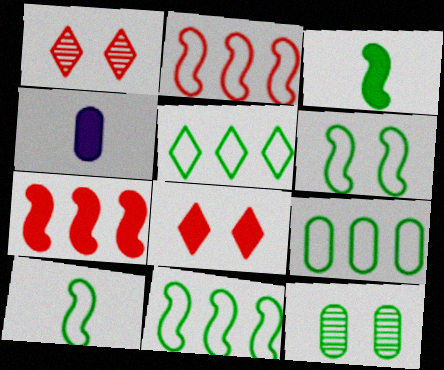[[1, 4, 11], 
[3, 5, 12], 
[5, 9, 11], 
[6, 10, 11]]